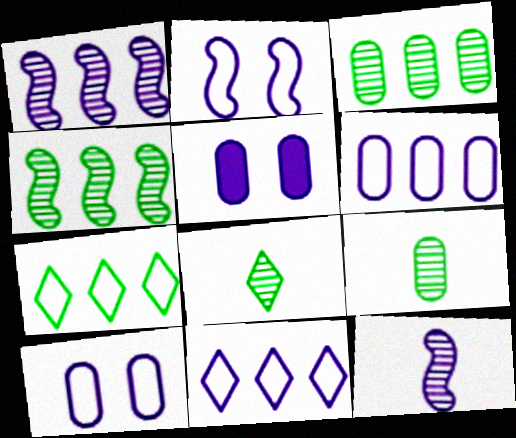[[5, 11, 12]]